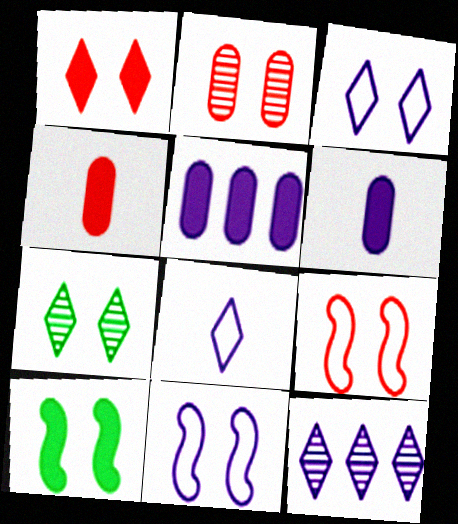[[1, 2, 9], 
[1, 3, 7], 
[2, 3, 10], 
[6, 11, 12]]